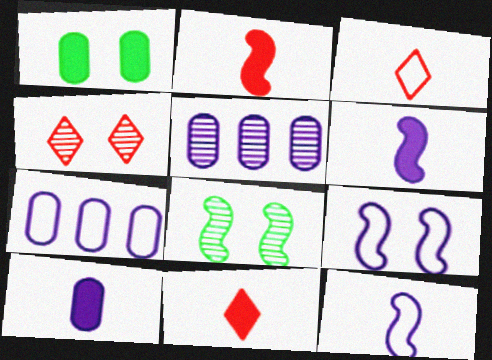[[1, 4, 9], 
[7, 8, 11]]